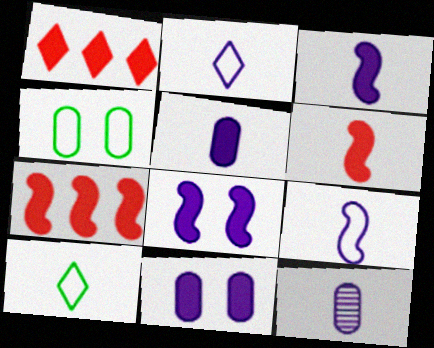[[2, 3, 12], 
[6, 10, 12]]